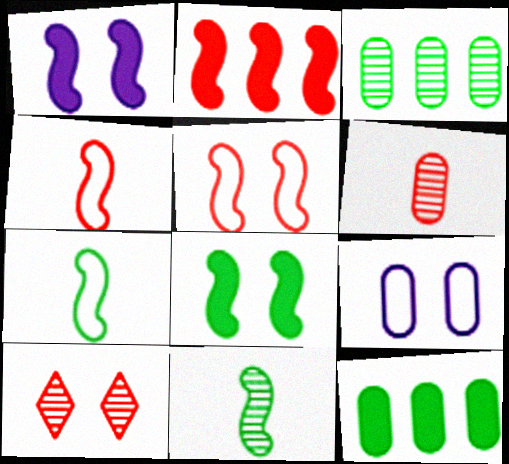[[6, 9, 12], 
[8, 9, 10]]